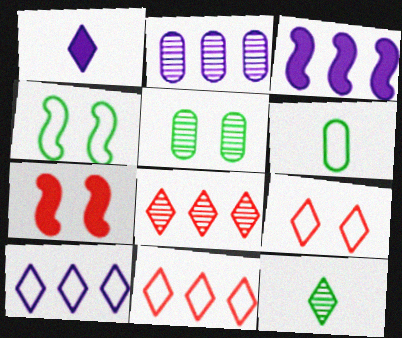[[2, 3, 10]]